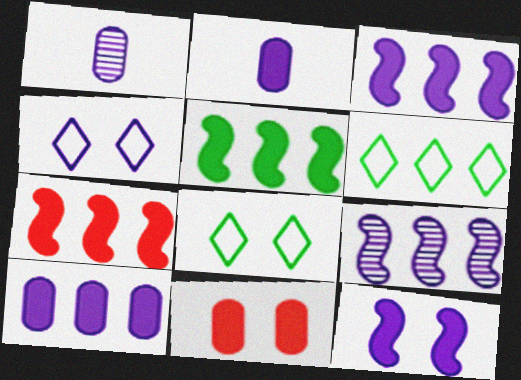[[1, 3, 4], 
[1, 7, 8], 
[2, 4, 9], 
[3, 5, 7]]